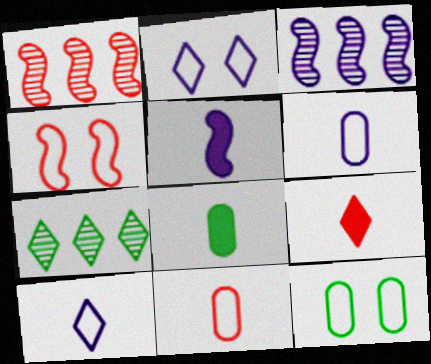[[1, 2, 8], 
[2, 4, 12], 
[2, 7, 9], 
[3, 9, 12], 
[5, 8, 9]]